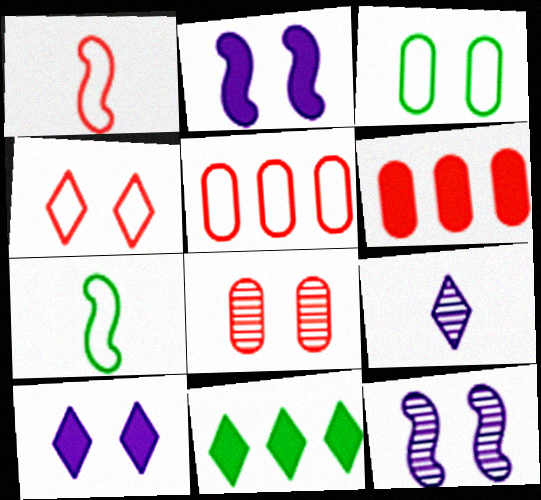[[1, 4, 5], 
[4, 9, 11]]